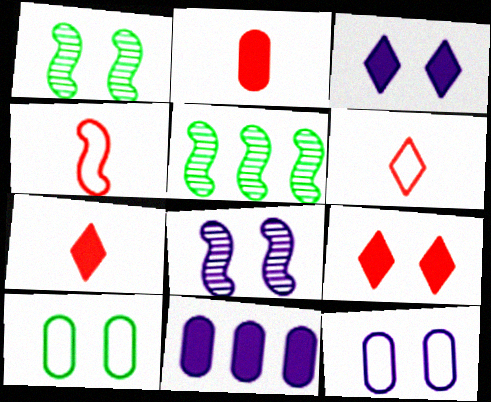[[1, 6, 11], 
[1, 9, 12], 
[3, 8, 12], 
[5, 7, 12], 
[8, 9, 10]]